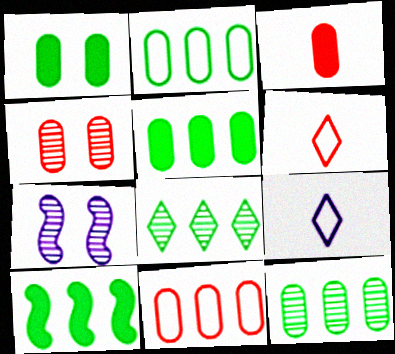[[2, 5, 12], 
[2, 8, 10], 
[3, 4, 11], 
[4, 9, 10], 
[5, 6, 7]]